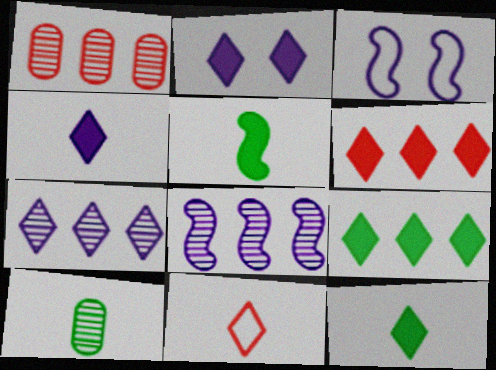[[1, 3, 12], 
[2, 6, 12], 
[3, 6, 10]]